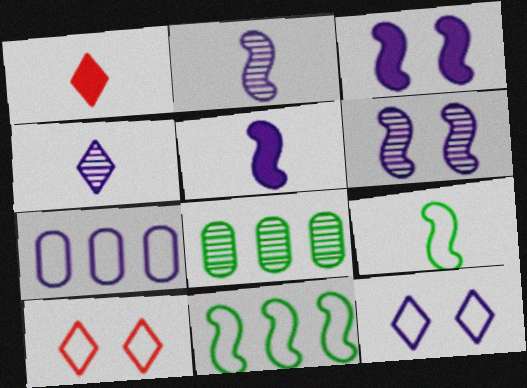[[3, 4, 7], 
[5, 8, 10], 
[7, 9, 10]]